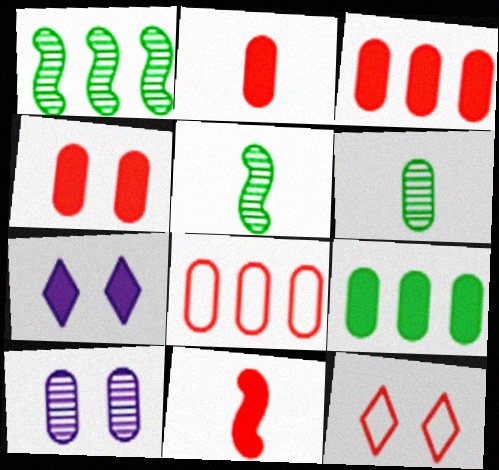[[2, 3, 4], 
[5, 7, 8], 
[7, 9, 11]]